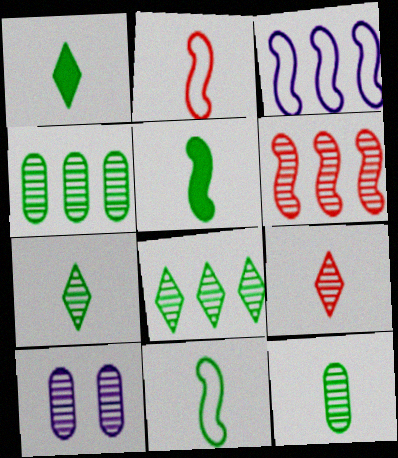[[1, 11, 12], 
[6, 7, 10]]